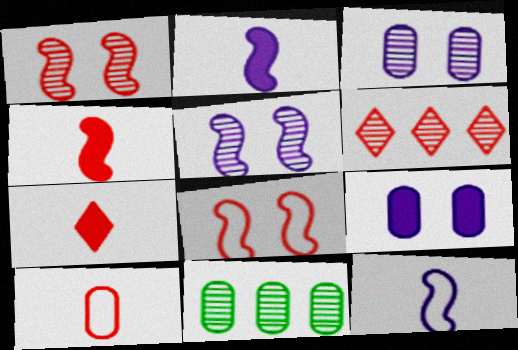[[9, 10, 11]]